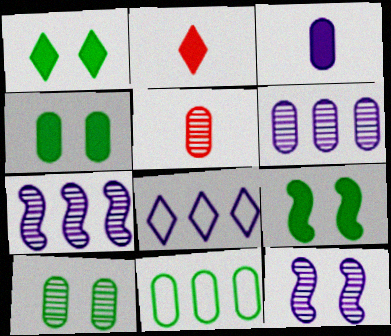[[1, 4, 9], 
[2, 11, 12], 
[3, 8, 12], 
[5, 6, 10], 
[5, 8, 9]]